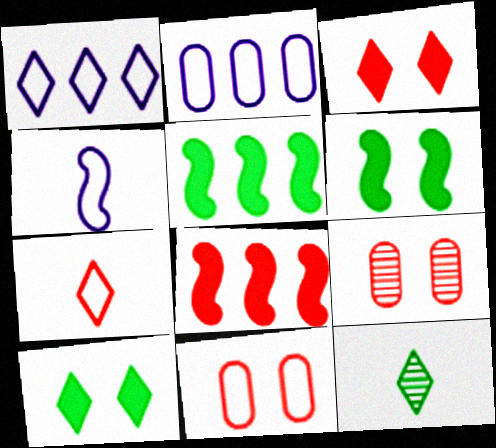[[1, 3, 12], 
[7, 8, 9]]